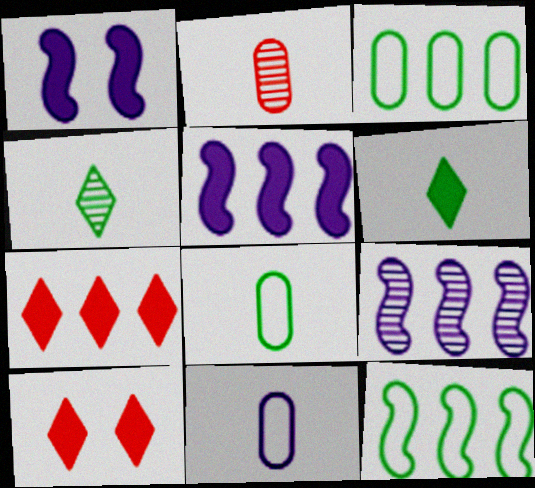[[3, 7, 9], 
[8, 9, 10]]